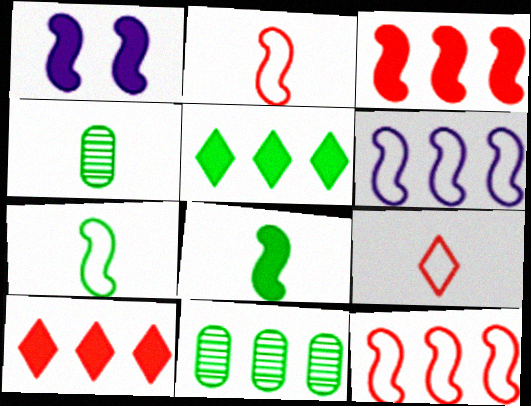[[1, 3, 8], 
[1, 9, 11], 
[6, 10, 11]]